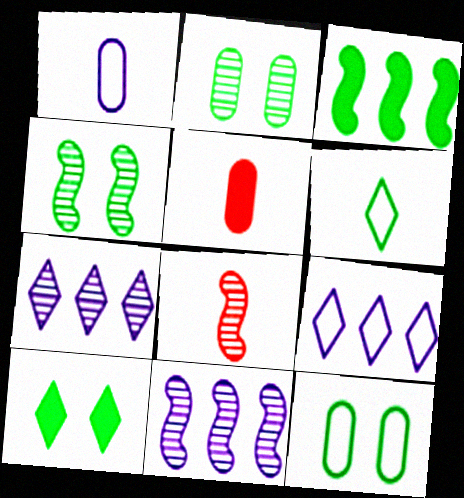[[2, 3, 6], 
[2, 7, 8], 
[4, 5, 9], 
[4, 8, 11], 
[4, 10, 12]]